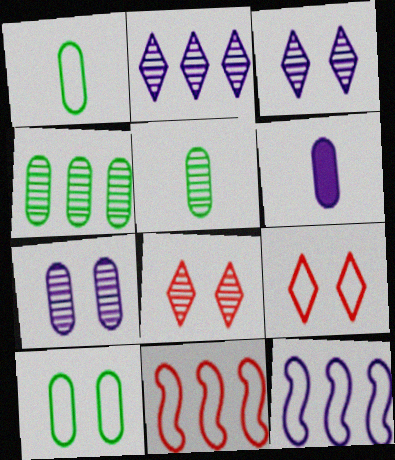[[1, 9, 12], 
[3, 6, 12]]